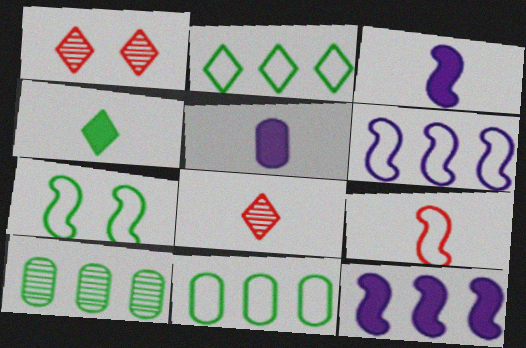[[1, 3, 11], 
[4, 7, 10], 
[6, 7, 9]]